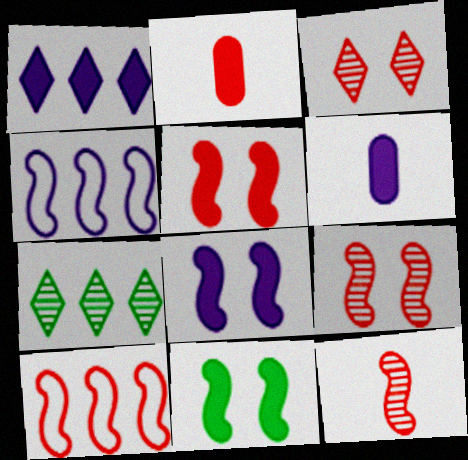[[1, 2, 11], 
[1, 6, 8], 
[2, 3, 10], 
[4, 11, 12], 
[5, 8, 11], 
[5, 10, 12]]